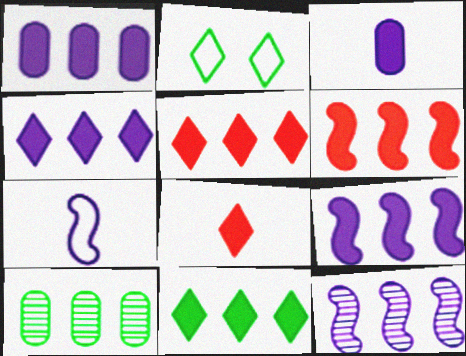[[1, 4, 9], 
[1, 6, 11], 
[4, 5, 11]]